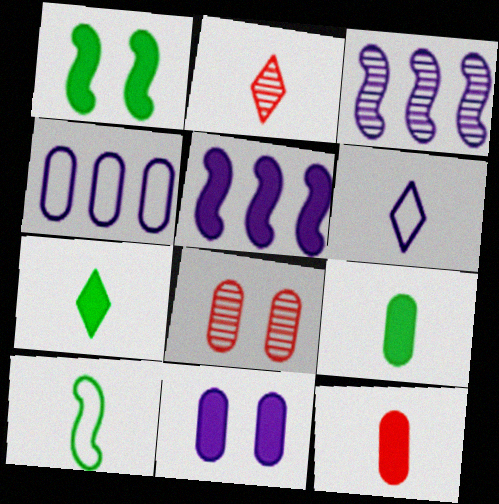[[1, 2, 4], 
[2, 6, 7], 
[3, 6, 11], 
[4, 8, 9]]